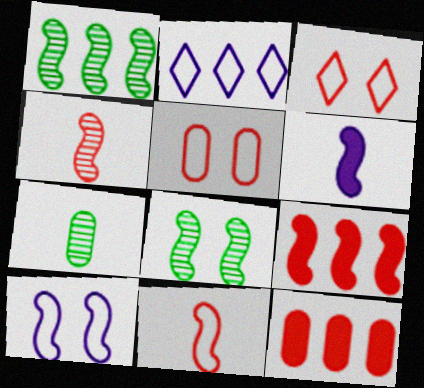[[1, 2, 12], 
[3, 4, 12]]